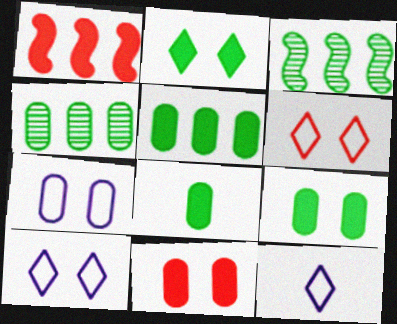[[3, 11, 12], 
[5, 8, 9]]